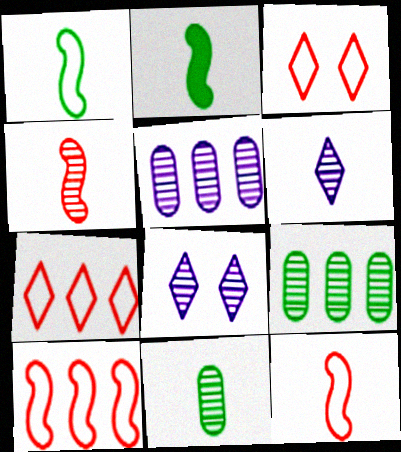[[2, 3, 5], 
[4, 6, 11], 
[4, 8, 9]]